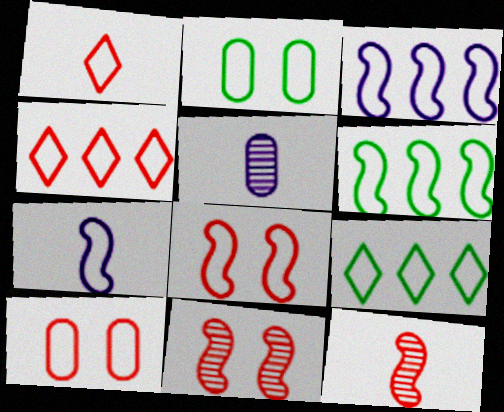[[1, 2, 3], 
[2, 4, 7], 
[6, 7, 8], 
[7, 9, 10]]